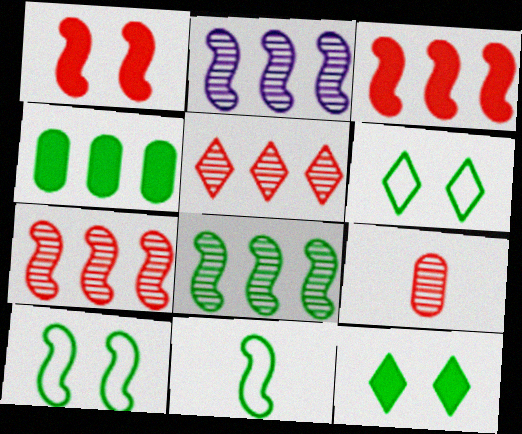[[1, 2, 11], 
[2, 7, 8]]